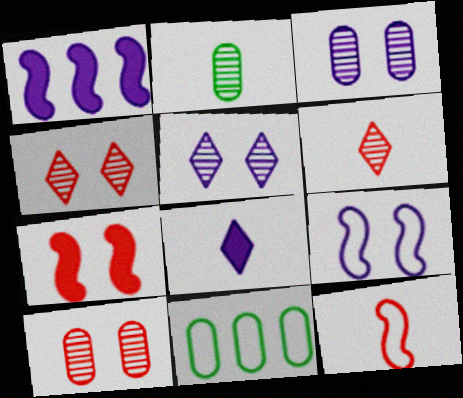[[2, 8, 12]]